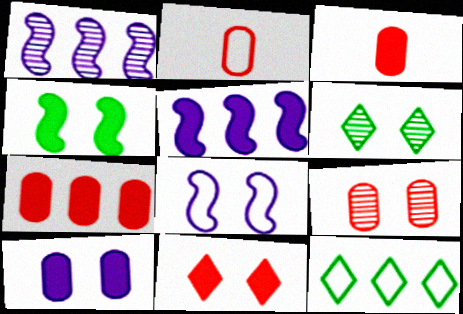[[1, 7, 12], 
[2, 5, 6], 
[2, 7, 9], 
[2, 8, 12], 
[4, 10, 11]]